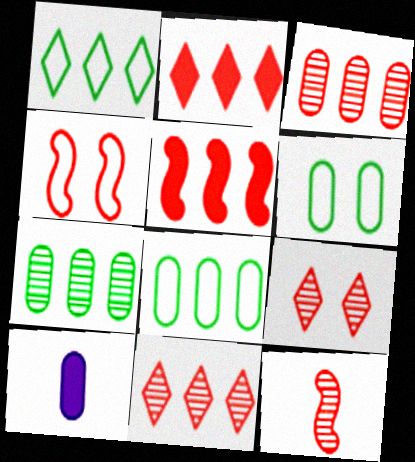[[3, 6, 10], 
[3, 9, 12], 
[4, 5, 12]]